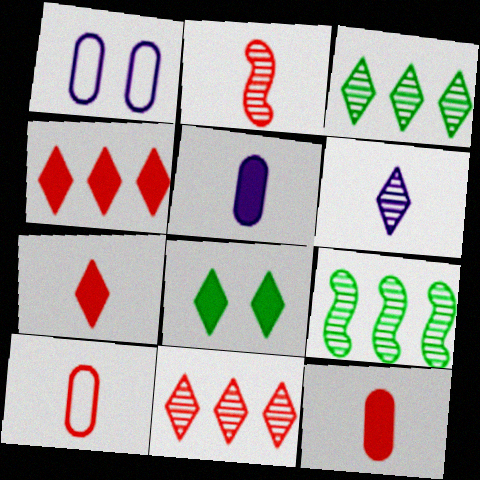[[1, 7, 9], 
[2, 7, 10]]